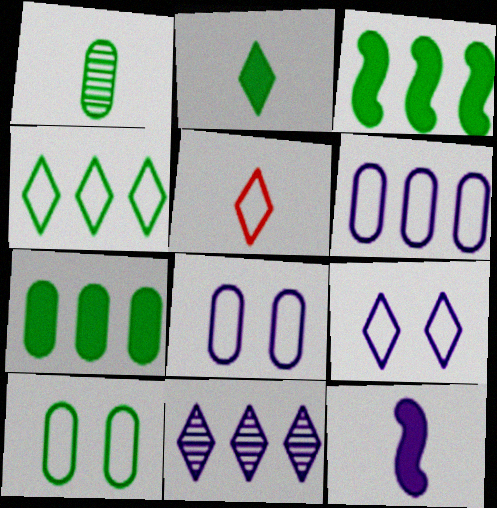[[1, 5, 12], 
[1, 7, 10], 
[4, 5, 9], 
[8, 11, 12]]